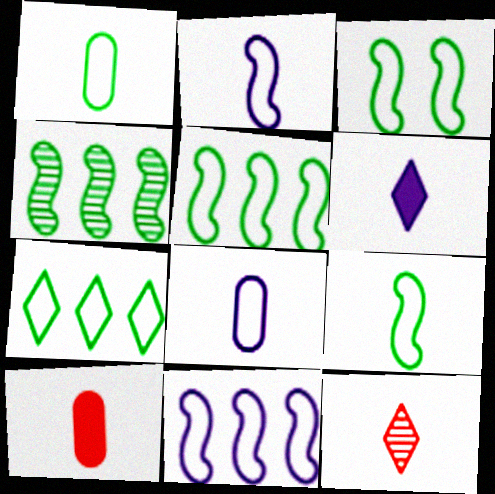[[1, 3, 7], 
[3, 5, 9]]